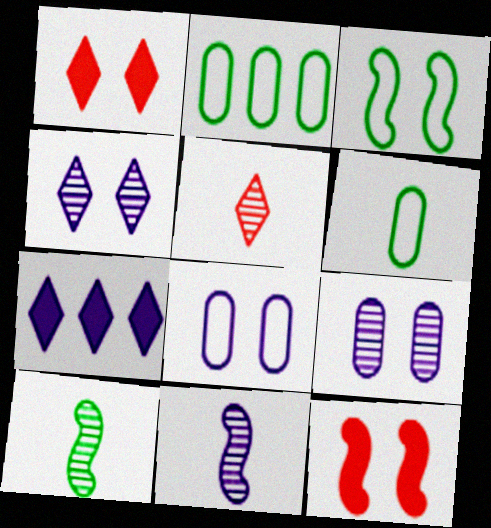[[1, 2, 11], 
[1, 3, 9], 
[7, 8, 11]]